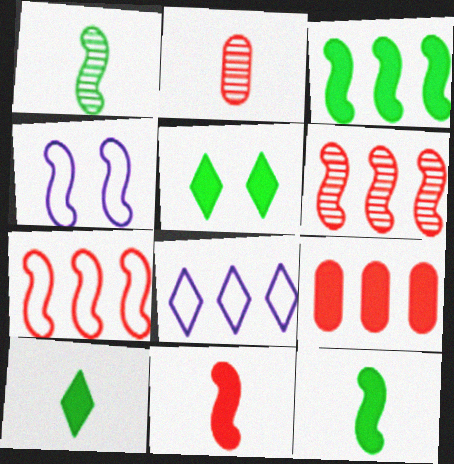[[4, 6, 12]]